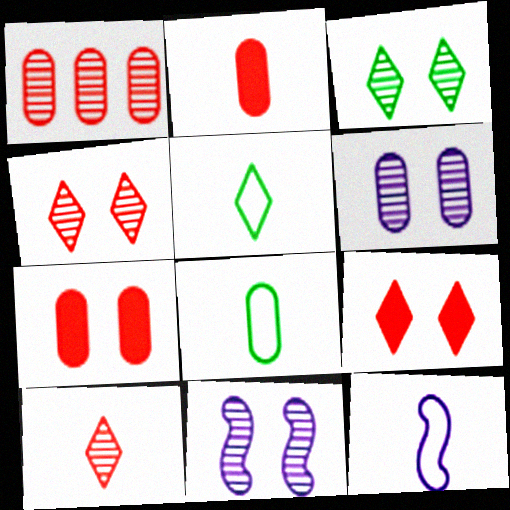[]